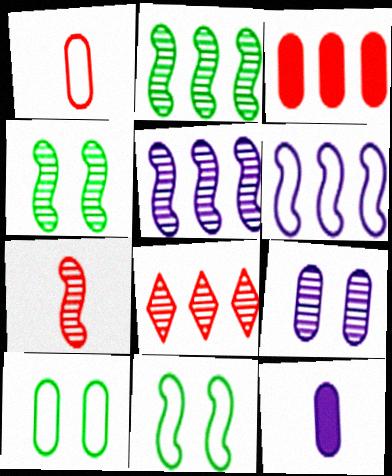[[4, 5, 7], 
[8, 11, 12]]